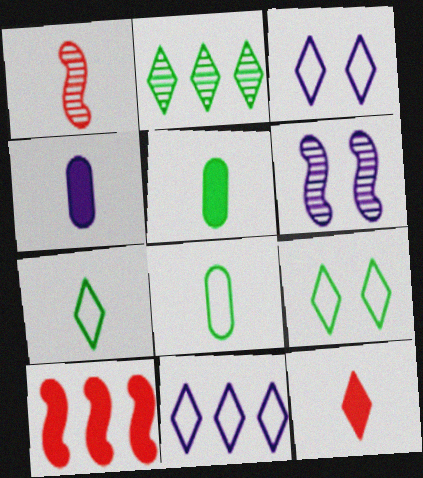[[1, 4, 7], 
[2, 3, 12], 
[4, 6, 11]]